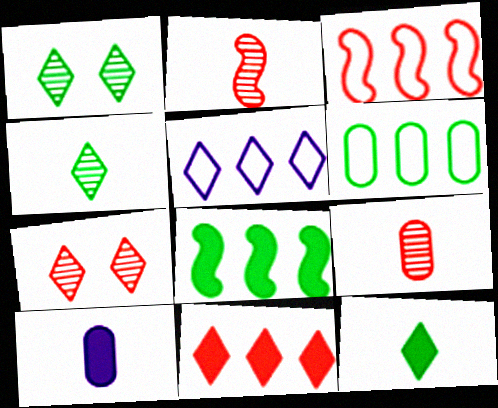[[1, 3, 10], 
[3, 5, 6], 
[5, 7, 12]]